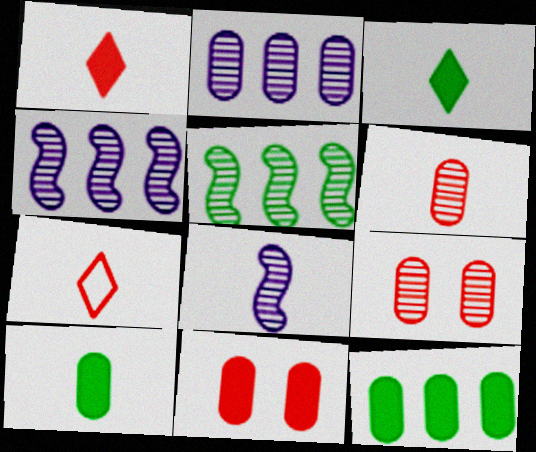[[7, 8, 10]]